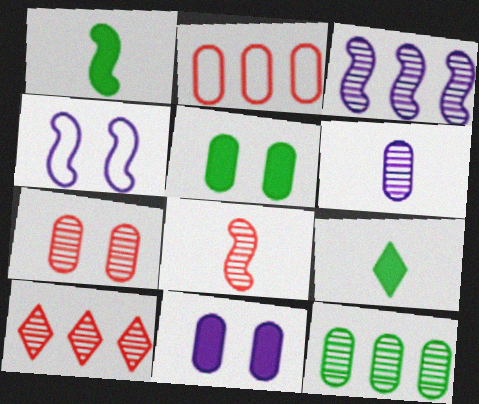[[2, 5, 6], 
[3, 10, 12], 
[6, 7, 12], 
[7, 8, 10]]